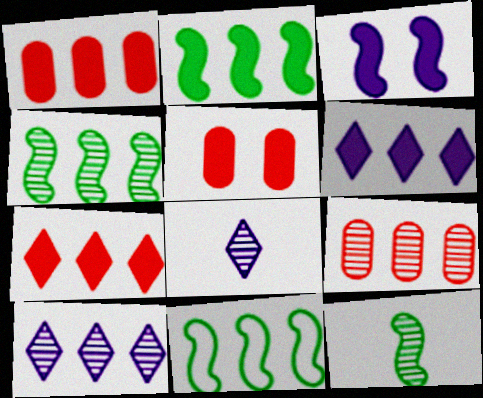[[1, 2, 6], 
[1, 10, 11], 
[2, 4, 11], 
[4, 9, 10], 
[5, 8, 11], 
[6, 9, 11]]